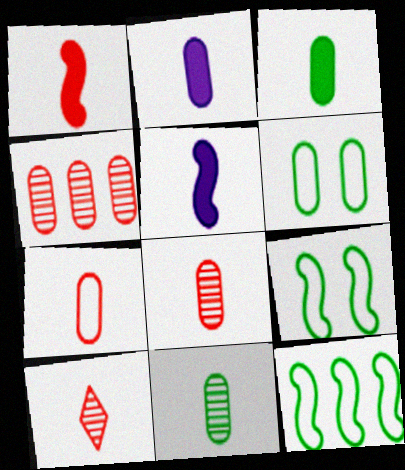[[1, 7, 10], 
[2, 4, 6], 
[2, 7, 11]]